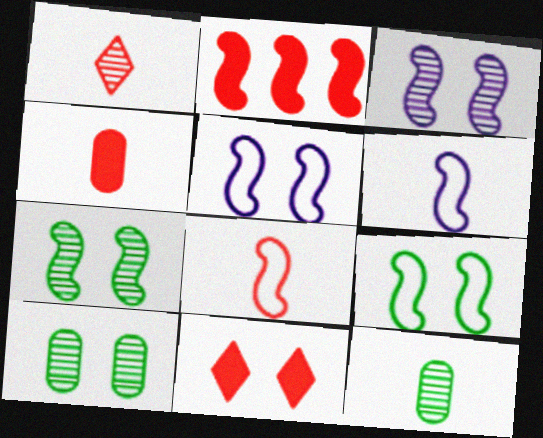[[1, 4, 8], 
[2, 4, 11], 
[2, 6, 7], 
[5, 10, 11]]